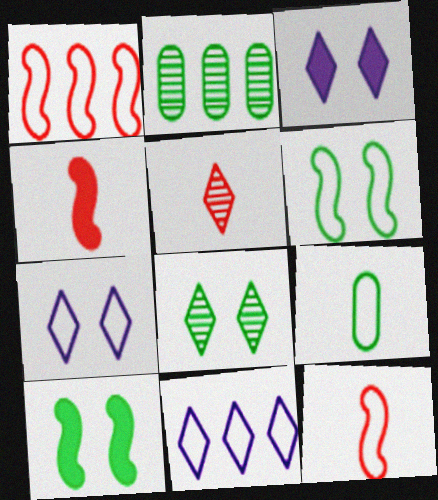[[1, 7, 9], 
[2, 3, 12], 
[2, 4, 7]]